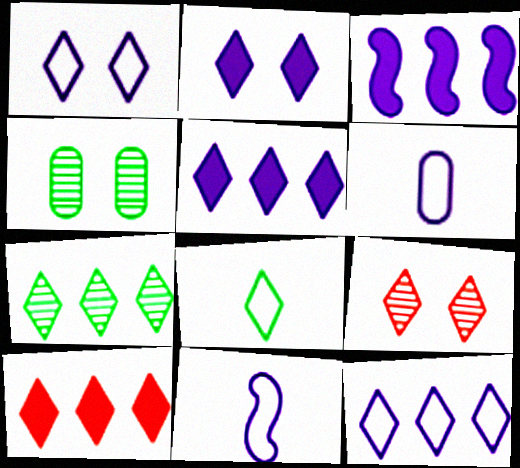[[4, 10, 11], 
[5, 8, 9], 
[7, 10, 12]]